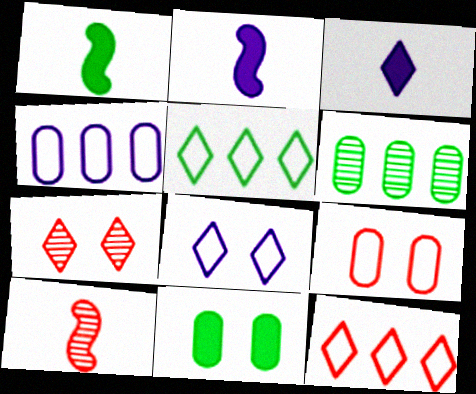[[1, 4, 7], 
[3, 5, 7]]